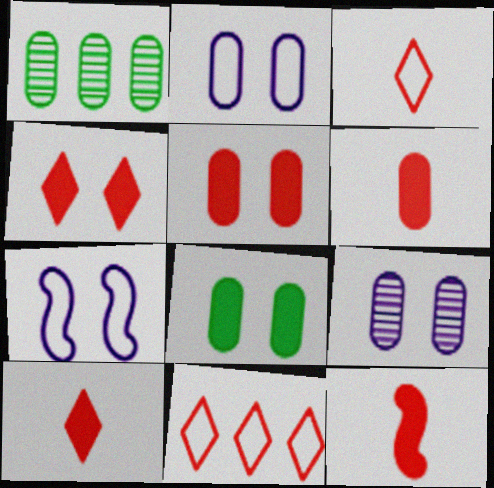[[1, 2, 6], 
[1, 7, 10], 
[6, 10, 12]]